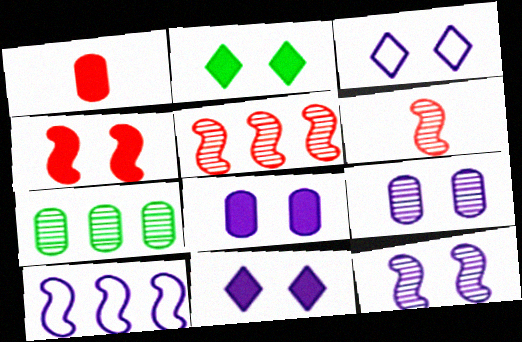[[2, 4, 8], 
[3, 8, 12]]